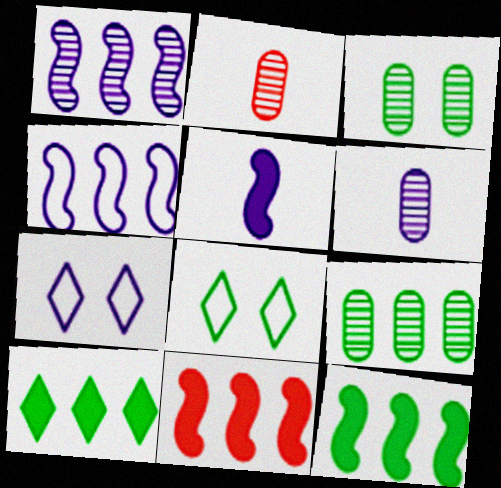[[2, 7, 12], 
[6, 8, 11]]